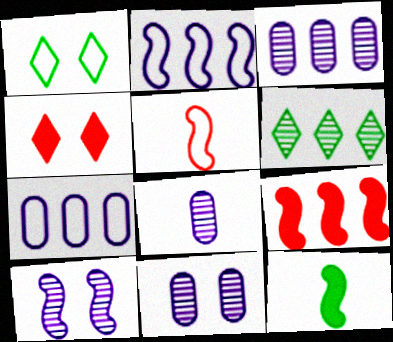[[1, 5, 7], 
[1, 8, 9], 
[3, 8, 11], 
[6, 7, 9]]